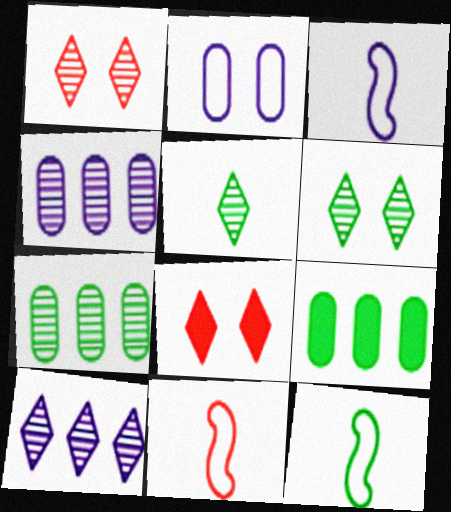[[1, 3, 9], 
[1, 5, 10], 
[3, 7, 8], 
[3, 11, 12], 
[4, 8, 12], 
[6, 9, 12]]